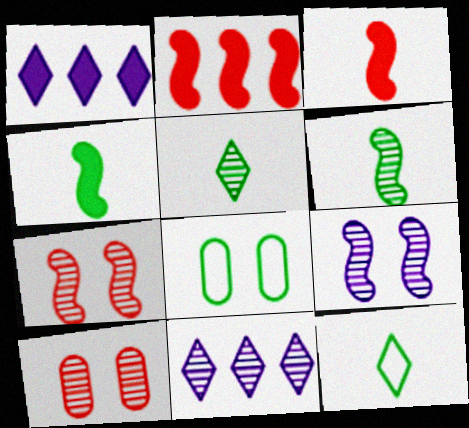[[3, 8, 11], 
[6, 10, 11]]